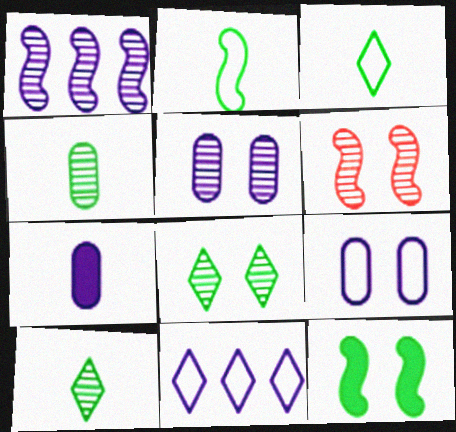[[5, 6, 8]]